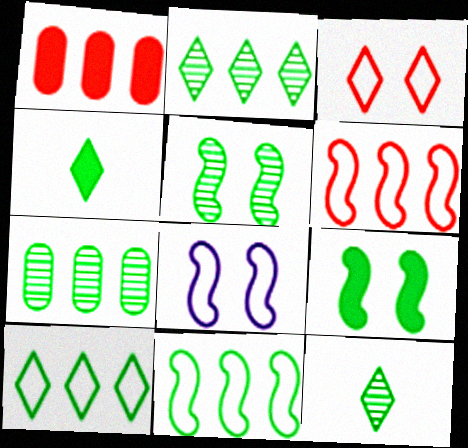[[1, 8, 12], 
[5, 7, 12]]